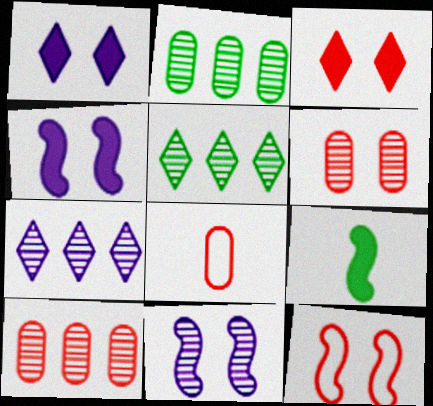[[3, 6, 12], 
[4, 5, 8]]